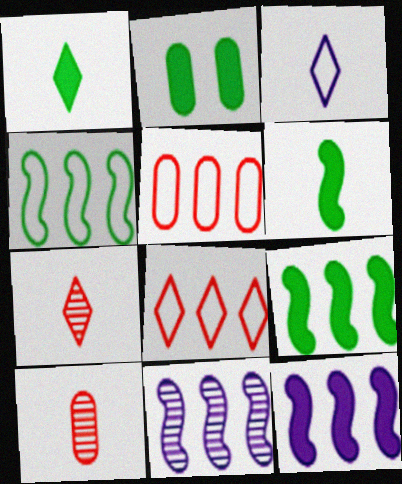[[1, 2, 9], 
[1, 3, 7], 
[3, 6, 10]]